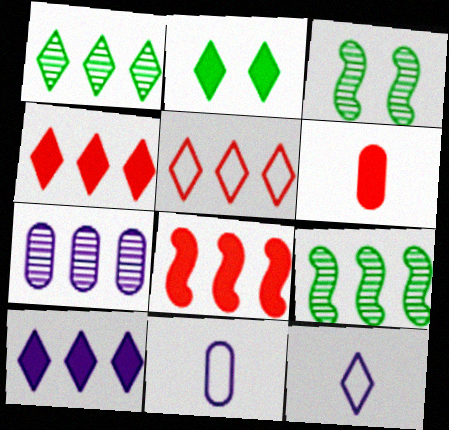[[1, 5, 10], 
[3, 4, 11]]